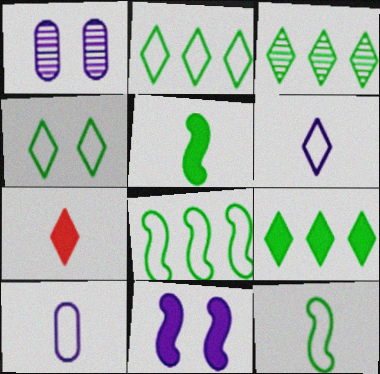[[1, 7, 8], 
[2, 3, 9]]